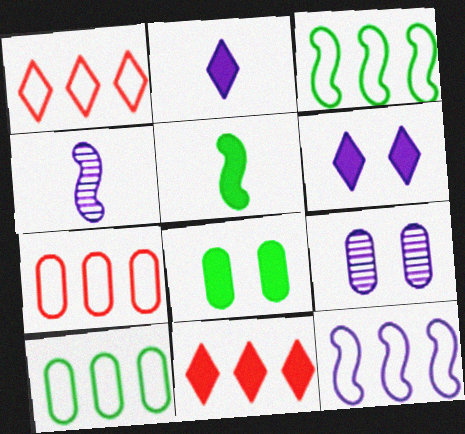[[1, 4, 8], 
[1, 5, 9], 
[1, 10, 12], 
[2, 9, 12]]